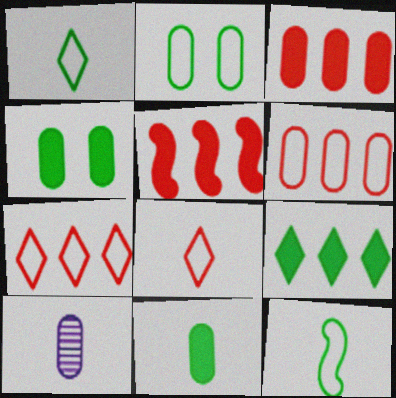[[2, 3, 10], 
[4, 6, 10]]